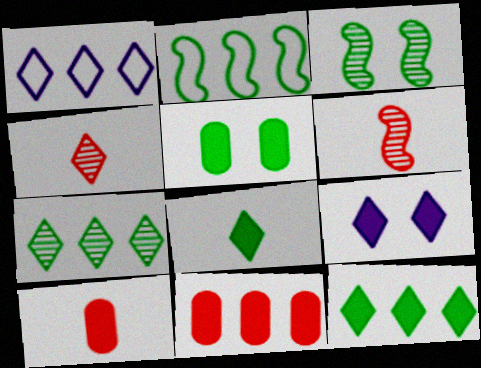[[1, 3, 10], 
[1, 5, 6]]